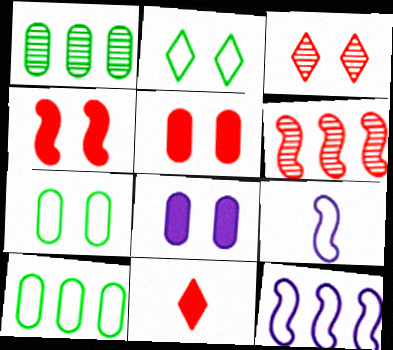[]